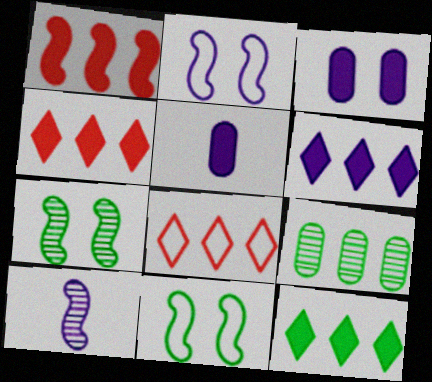[[1, 10, 11], 
[4, 6, 12], 
[5, 7, 8]]